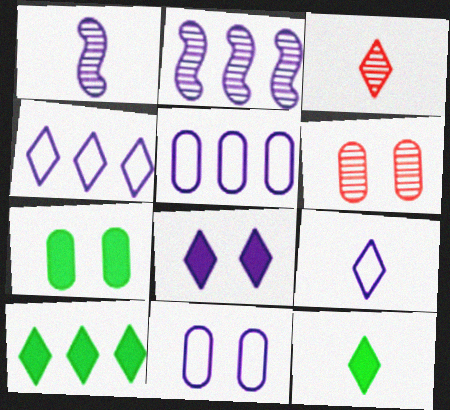[[1, 5, 8], 
[3, 9, 12], 
[6, 7, 11]]